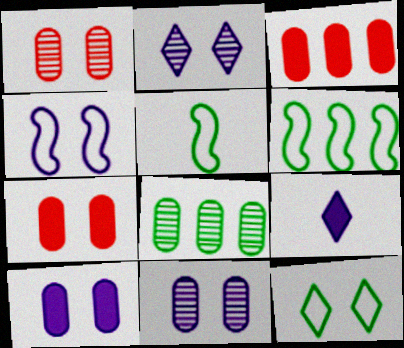[[1, 6, 9], 
[2, 3, 5], 
[2, 4, 10]]